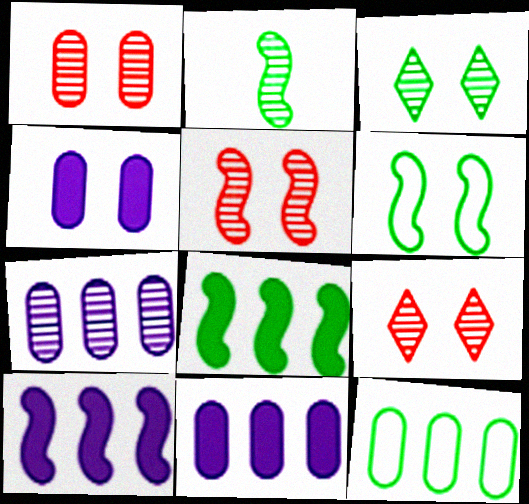[[1, 5, 9], 
[2, 6, 8], 
[2, 7, 9], 
[4, 6, 9]]